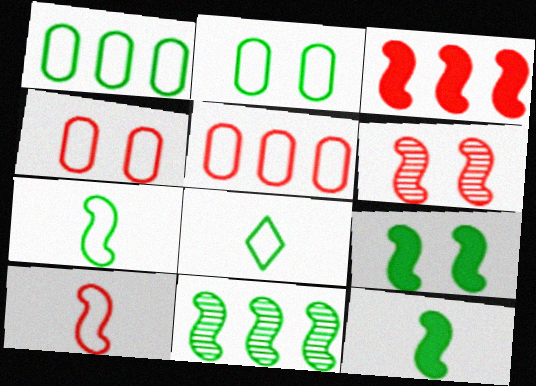[[3, 6, 10], 
[7, 9, 11]]